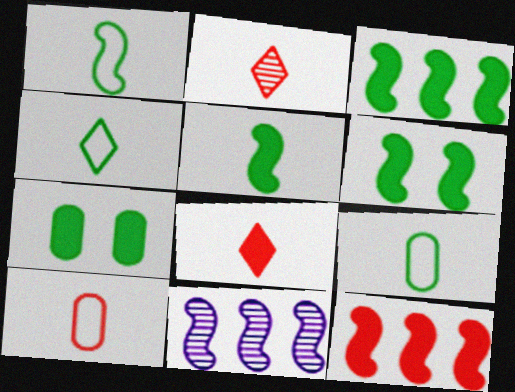[[1, 4, 9], 
[3, 5, 6]]